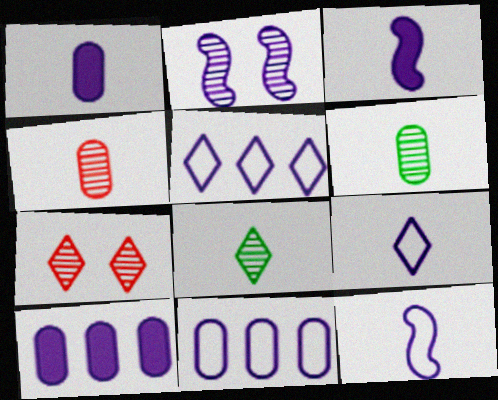[[1, 2, 5], 
[2, 9, 10]]